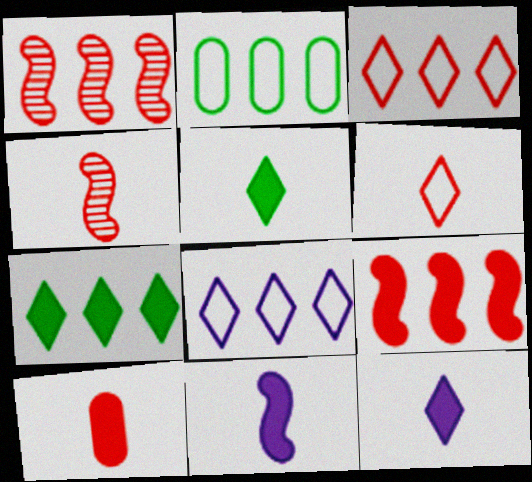[[4, 6, 10], 
[5, 10, 11]]